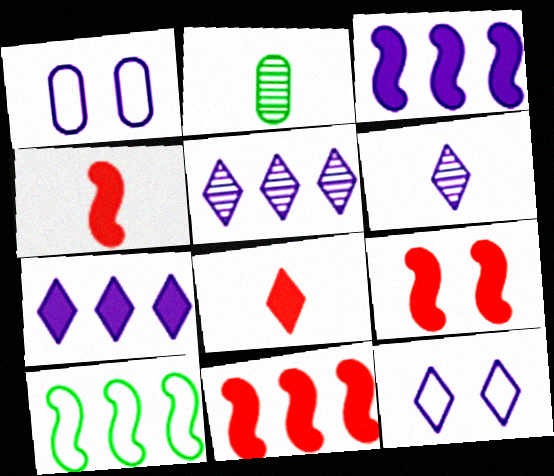[[1, 3, 6], 
[2, 11, 12], 
[4, 9, 11], 
[6, 7, 12]]